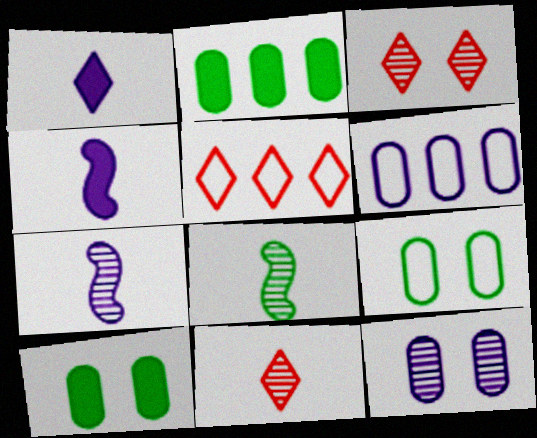[[5, 7, 10]]